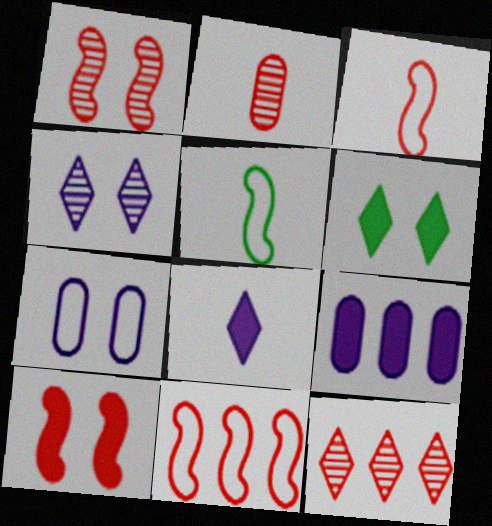[[1, 2, 12], 
[1, 6, 7], 
[2, 5, 8]]